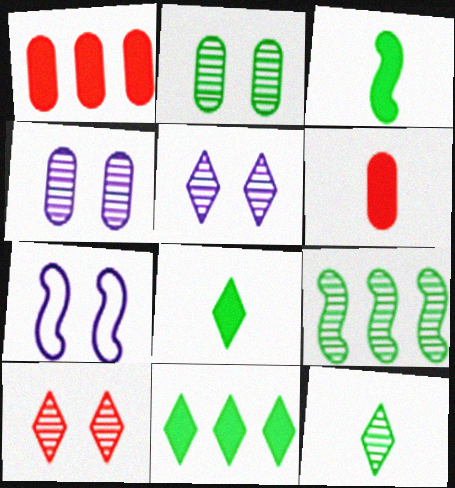[[1, 7, 12], 
[2, 9, 12]]